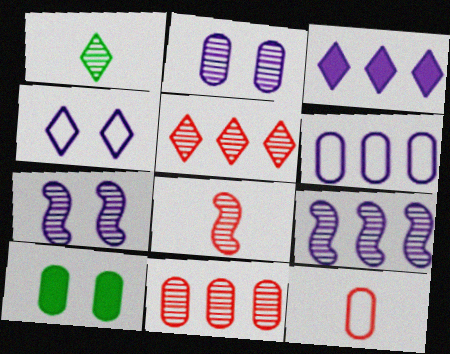[[1, 7, 11], 
[3, 6, 9]]